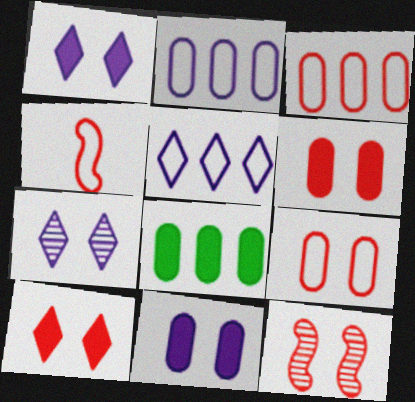[[4, 7, 8], 
[9, 10, 12]]